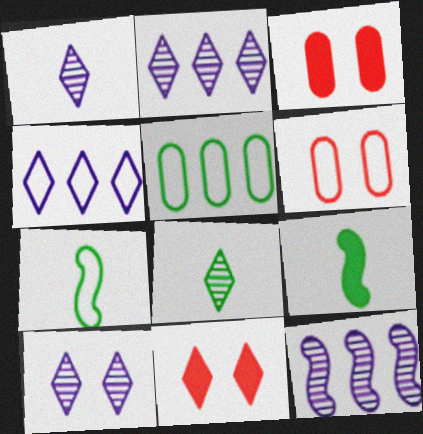[[1, 2, 10], 
[2, 3, 7], 
[2, 6, 9], 
[4, 6, 7], 
[4, 8, 11]]